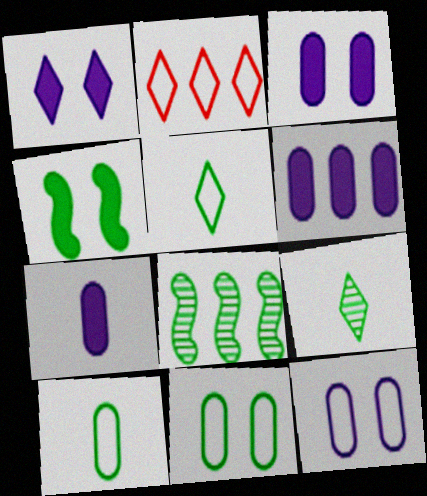[[1, 2, 9], 
[2, 6, 8], 
[3, 6, 7]]